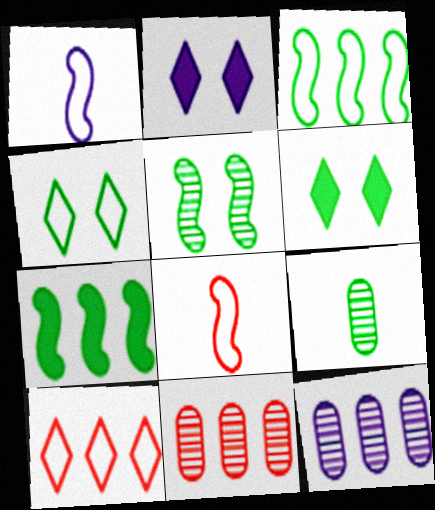[[1, 2, 12], 
[1, 6, 11], 
[3, 6, 9], 
[4, 7, 9], 
[6, 8, 12], 
[7, 10, 12]]